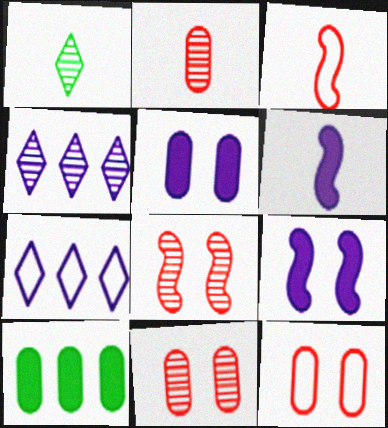[]